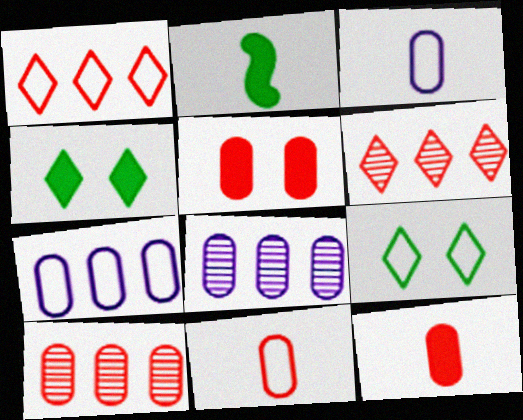[[5, 10, 11]]